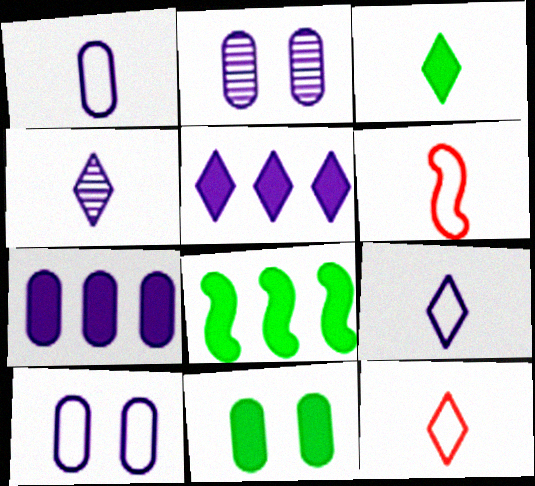[[1, 2, 7], 
[2, 8, 12], 
[3, 4, 12], 
[3, 8, 11]]